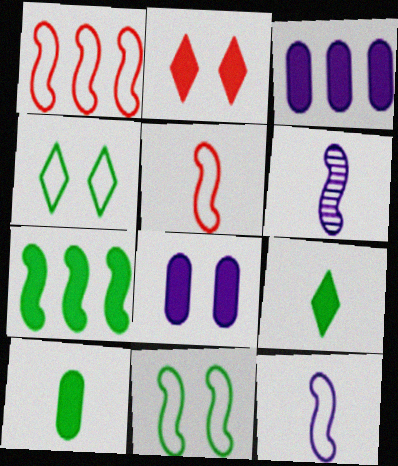[[1, 11, 12]]